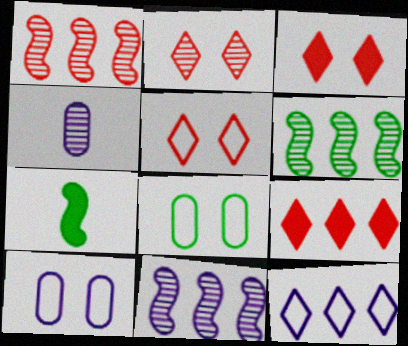[[1, 6, 11], 
[2, 3, 5], 
[2, 4, 6]]